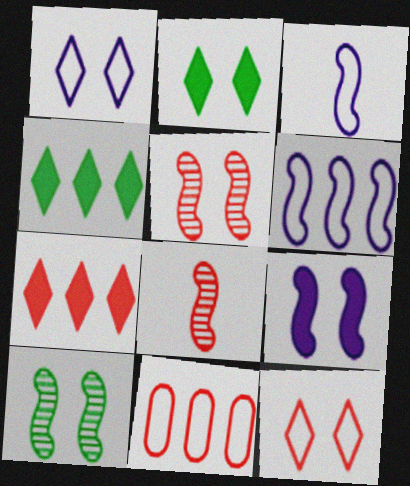[]